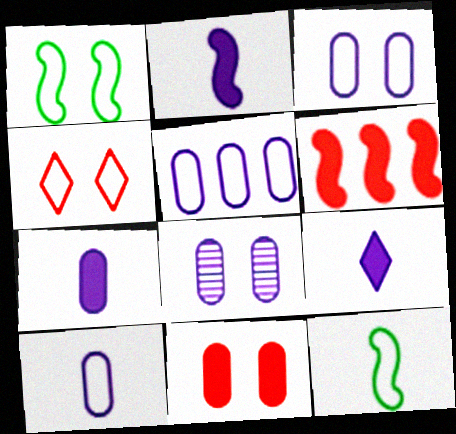[[1, 3, 4], 
[2, 7, 9], 
[3, 5, 10], 
[4, 5, 12], 
[5, 7, 8]]